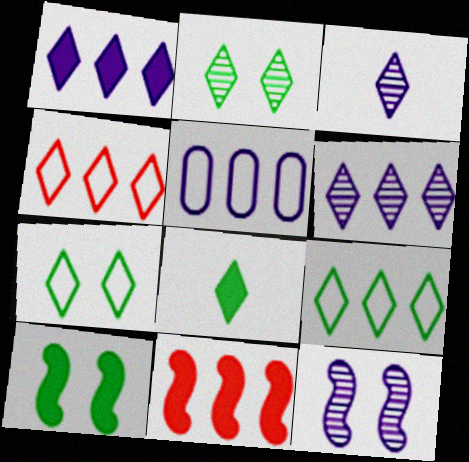[[2, 8, 9]]